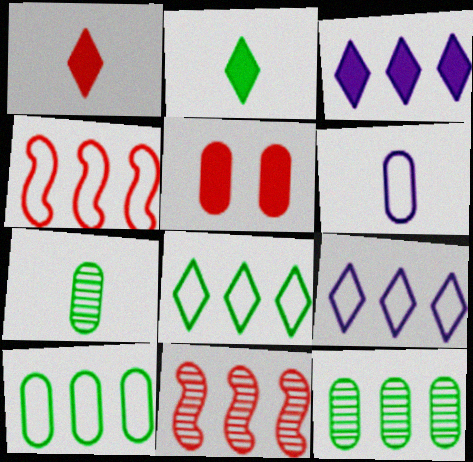[[3, 4, 12], 
[3, 10, 11], 
[4, 9, 10], 
[5, 6, 12]]